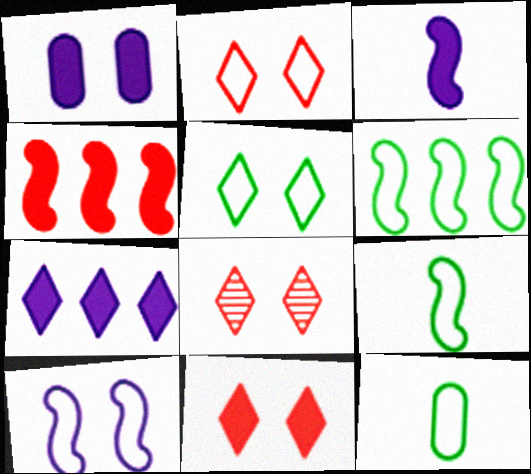[[1, 3, 7], 
[2, 8, 11], 
[5, 6, 12]]